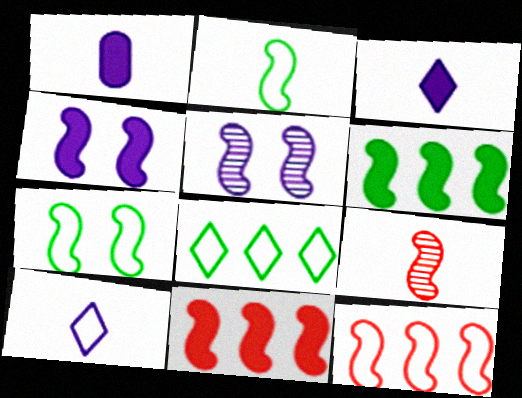[[2, 5, 11]]